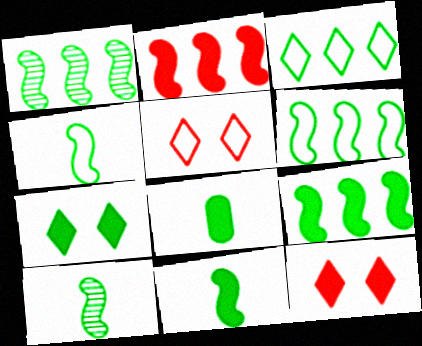[[1, 6, 9], 
[4, 10, 11], 
[7, 8, 9]]